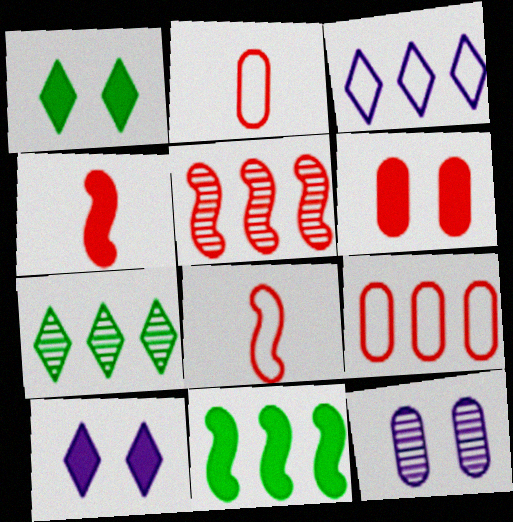[]